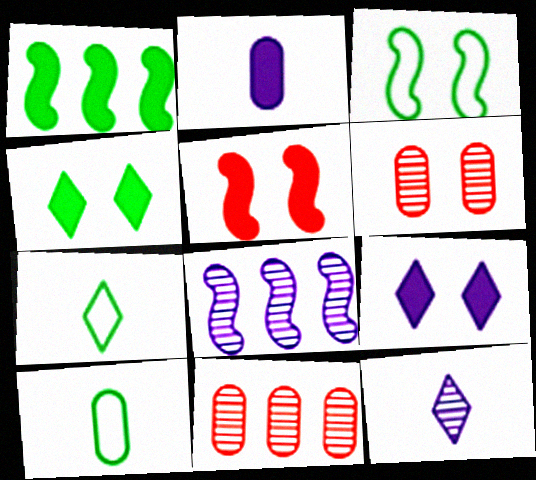[[3, 6, 9]]